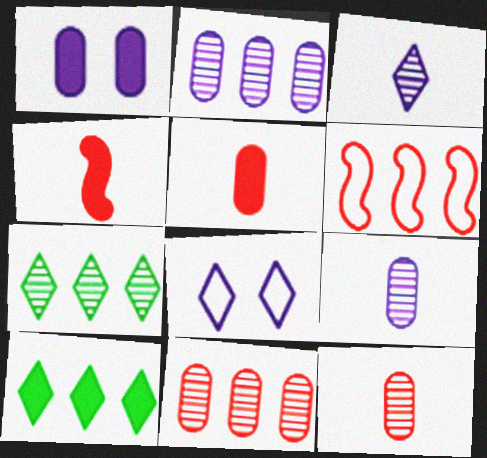[[1, 4, 10], 
[2, 6, 10]]